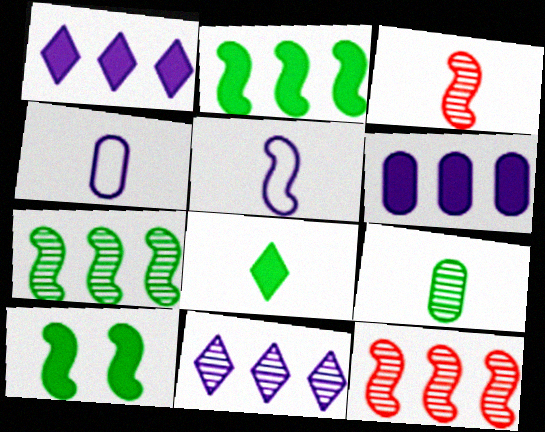[[3, 4, 8], 
[5, 10, 12]]